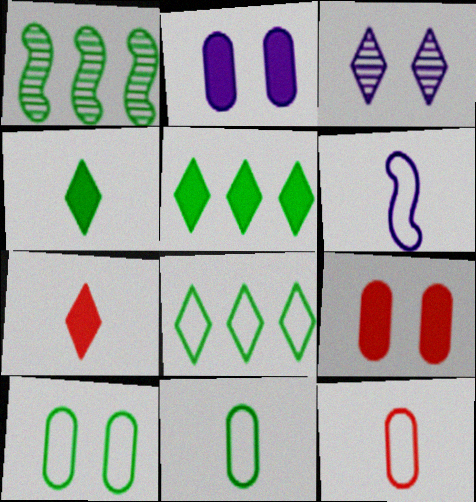[[1, 4, 10], 
[3, 7, 8]]